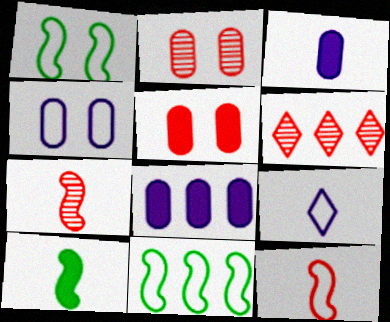[[1, 3, 6], 
[2, 6, 7], 
[4, 6, 10], 
[5, 6, 12], 
[6, 8, 11]]